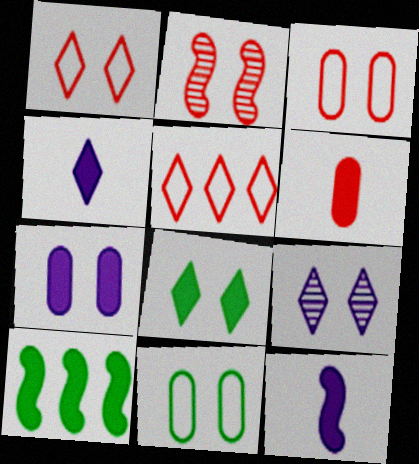[[1, 8, 9], 
[2, 5, 6]]